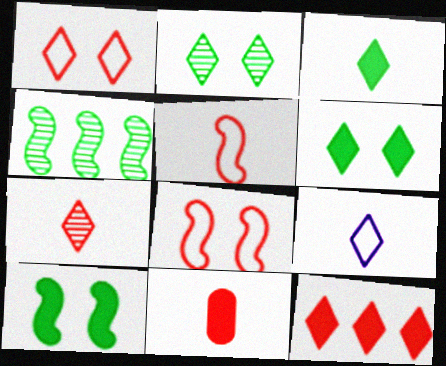[[1, 7, 12], 
[2, 9, 12], 
[3, 7, 9], 
[5, 7, 11]]